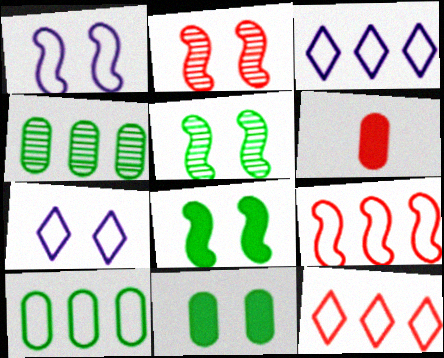[[1, 2, 8], 
[2, 6, 12], 
[2, 7, 11], 
[3, 5, 6], 
[3, 9, 10]]